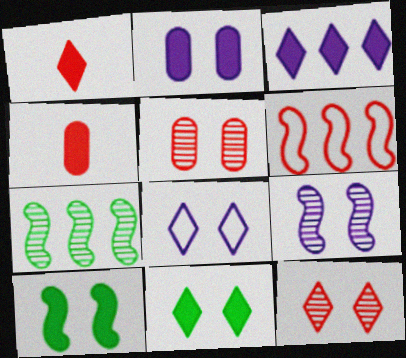[[1, 3, 11], 
[1, 5, 6], 
[2, 8, 9], 
[3, 4, 10], 
[4, 6, 12], 
[4, 7, 8], 
[5, 8, 10], 
[8, 11, 12]]